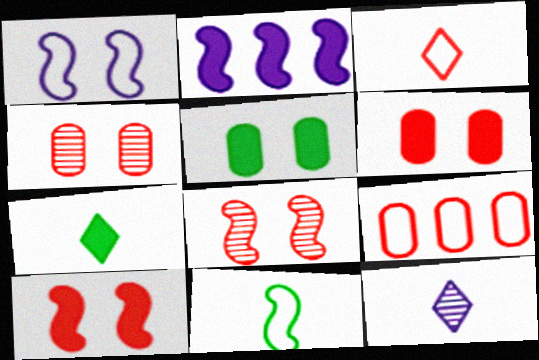[[2, 6, 7], 
[2, 8, 11], 
[3, 7, 12]]